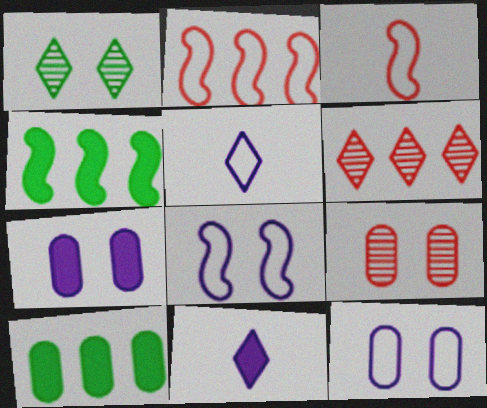[[4, 5, 9]]